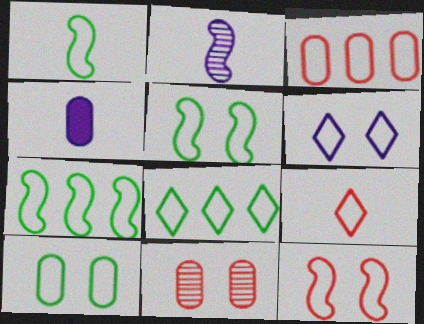[[1, 3, 6], 
[1, 5, 7], 
[1, 8, 10], 
[3, 9, 12], 
[6, 8, 9], 
[6, 10, 12]]